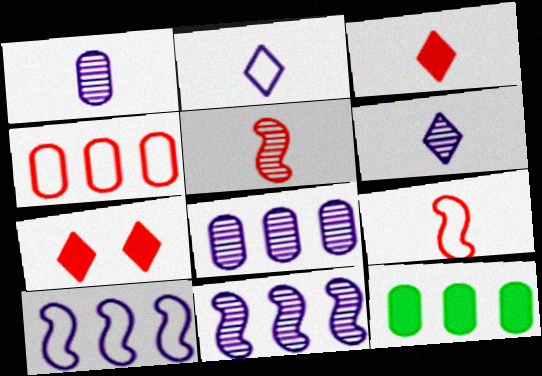[[4, 5, 7], 
[4, 8, 12]]